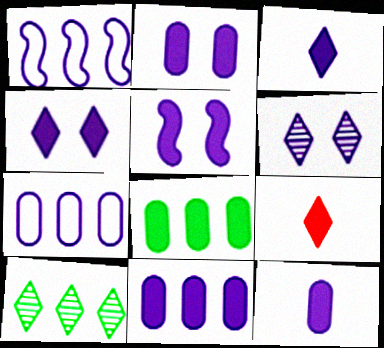[[1, 6, 12], 
[2, 4, 5], 
[2, 11, 12], 
[3, 5, 11], 
[5, 8, 9]]